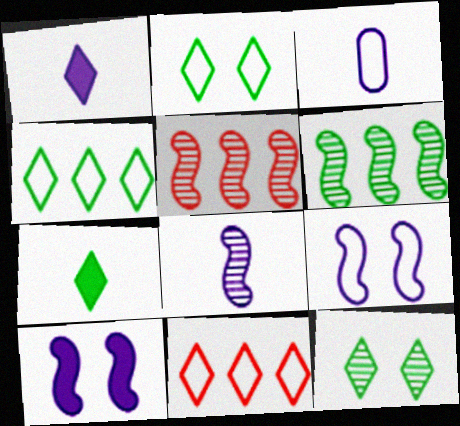[[1, 3, 8], 
[1, 11, 12], 
[4, 7, 12]]